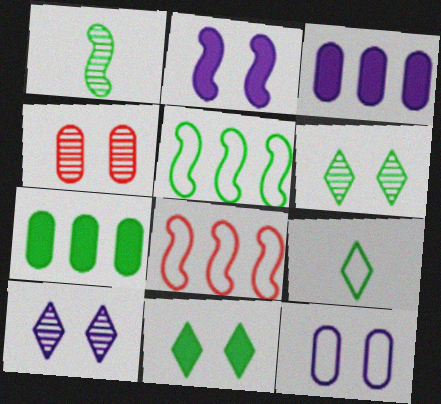[[1, 2, 8], 
[2, 10, 12], 
[8, 9, 12]]